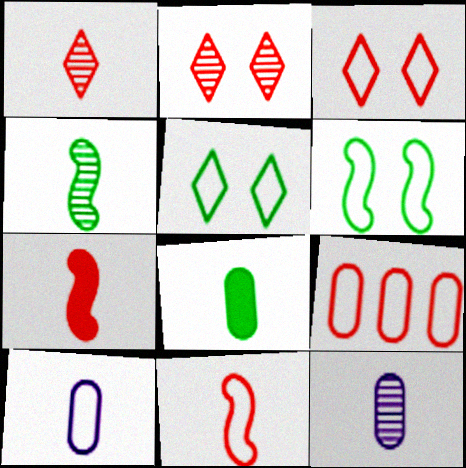[[1, 4, 12], 
[2, 7, 9], 
[3, 9, 11]]